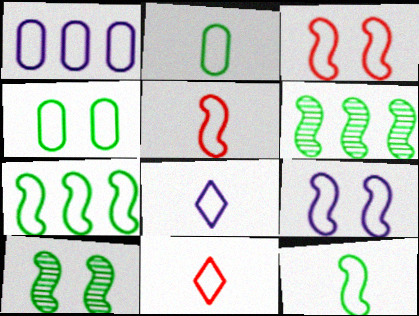[[1, 8, 9], 
[2, 5, 8], 
[5, 7, 9]]